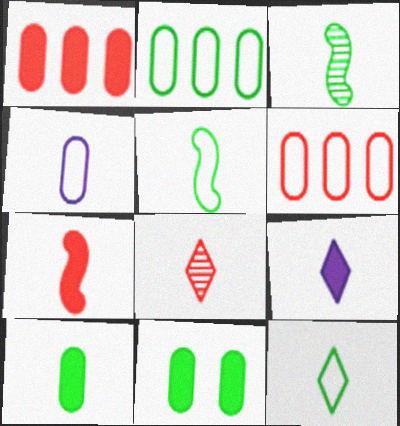[[3, 10, 12], 
[7, 9, 10], 
[8, 9, 12]]